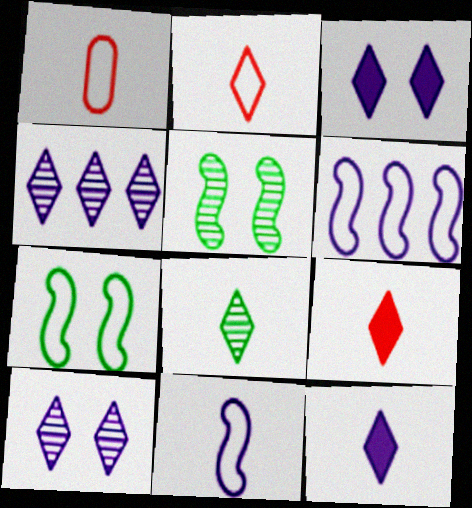[[2, 8, 12]]